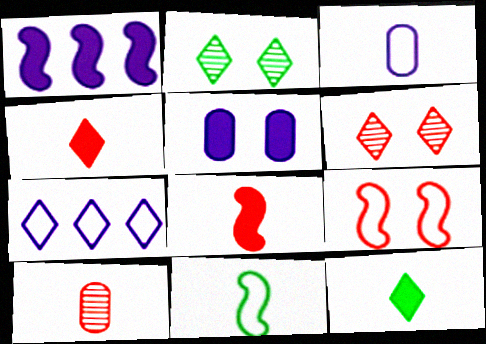[[2, 4, 7], 
[2, 5, 9], 
[6, 7, 12]]